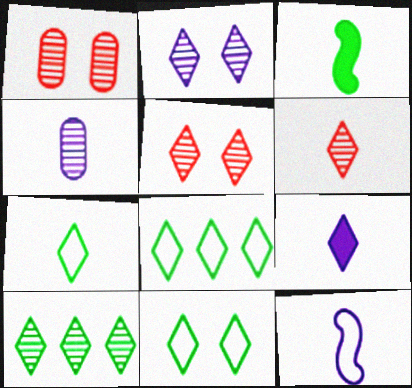[[2, 6, 10], 
[4, 9, 12], 
[5, 8, 9], 
[6, 7, 9], 
[7, 8, 11]]